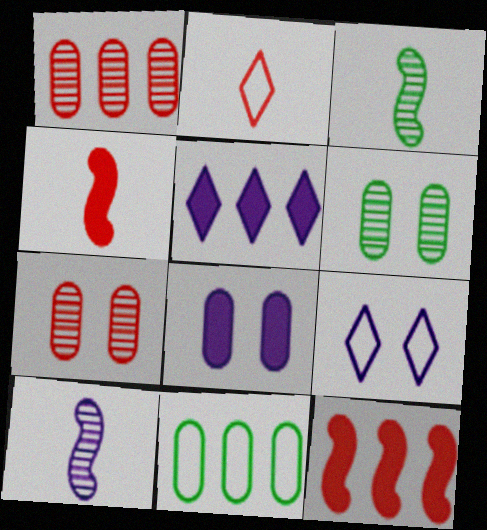[[2, 7, 12]]